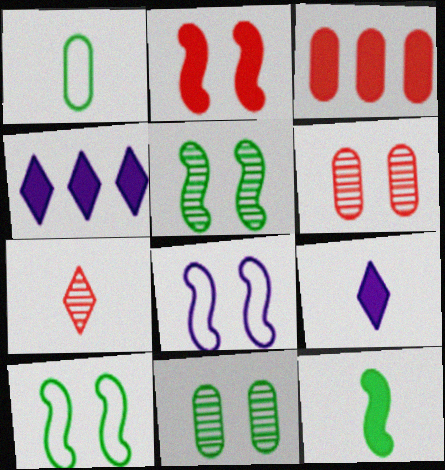[[2, 5, 8]]